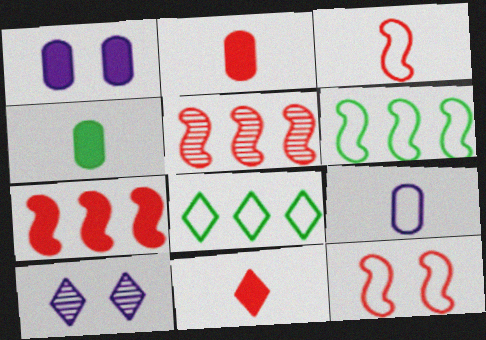[[2, 6, 10], 
[8, 9, 12], 
[8, 10, 11]]